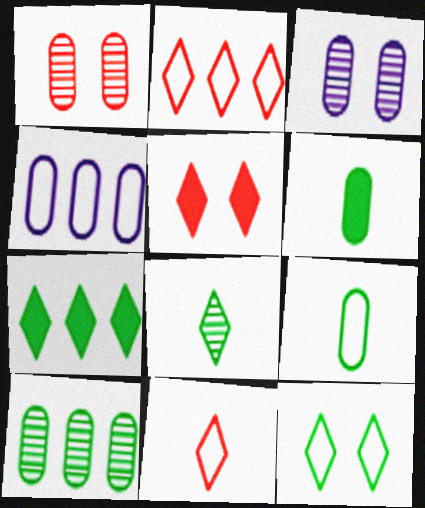[[1, 4, 6], 
[7, 8, 12]]